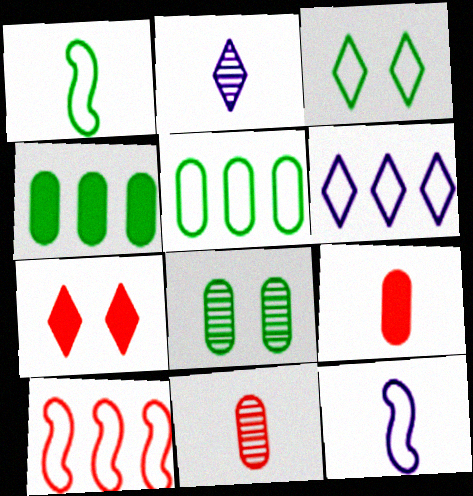[[1, 2, 9], 
[1, 3, 5], 
[5, 6, 10], 
[7, 10, 11]]